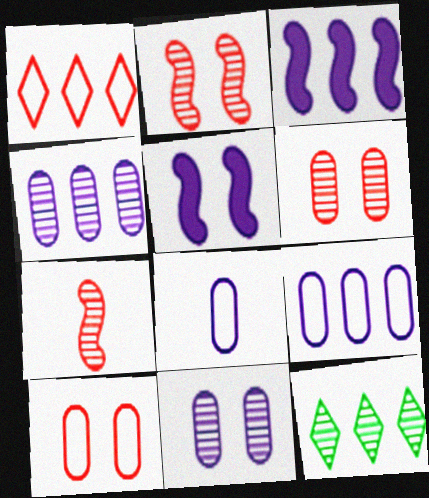[[7, 11, 12]]